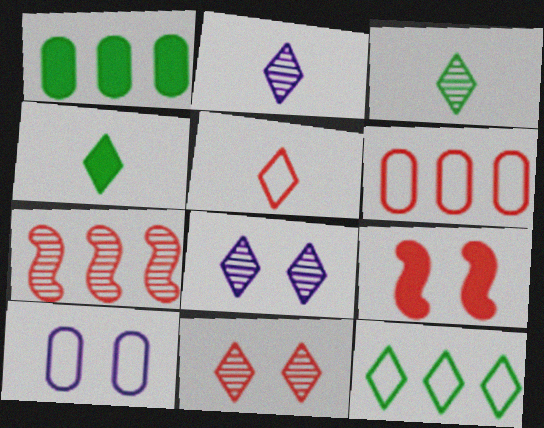[[2, 4, 5], 
[4, 7, 10]]